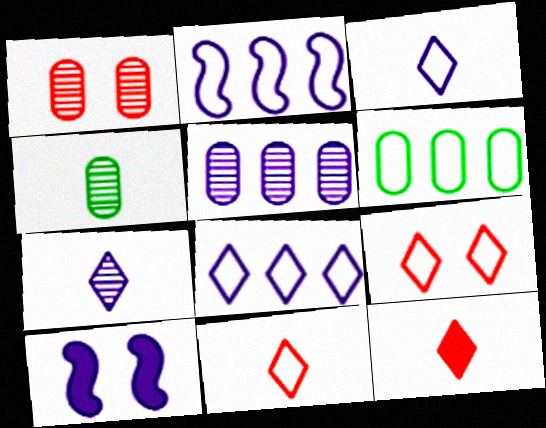[[1, 4, 5], 
[3, 5, 10]]